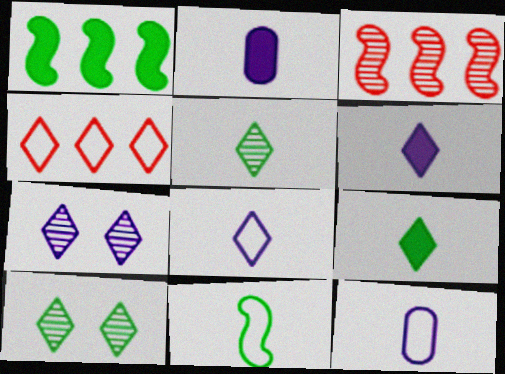[[4, 6, 10], 
[4, 7, 9]]